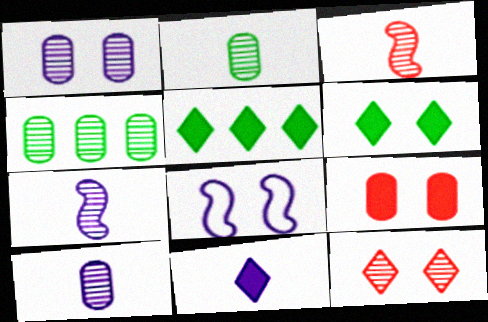[[4, 7, 12]]